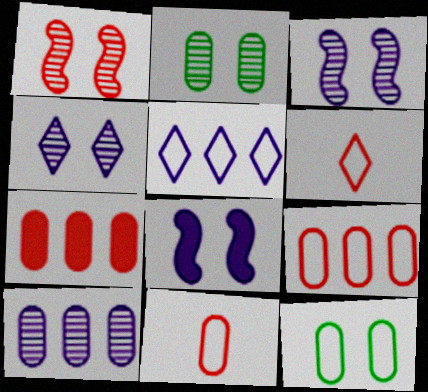[[1, 2, 4], 
[1, 6, 7]]